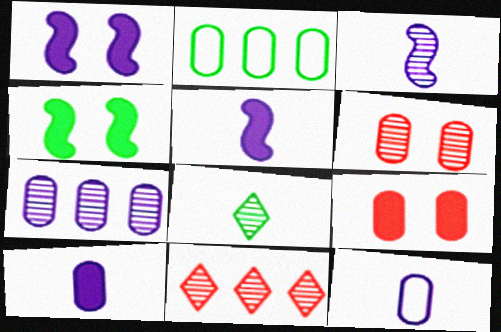[[2, 4, 8], 
[2, 6, 10], 
[4, 11, 12]]